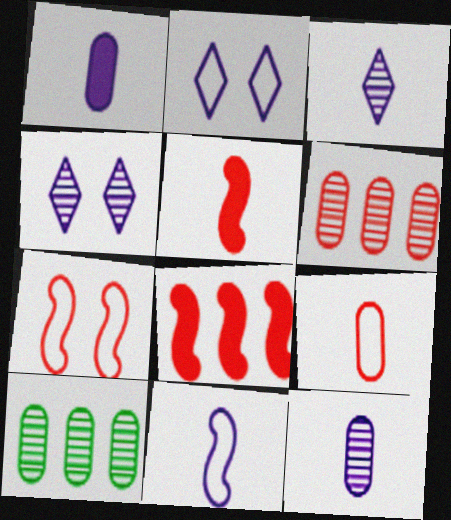[[1, 3, 11], 
[2, 5, 10]]